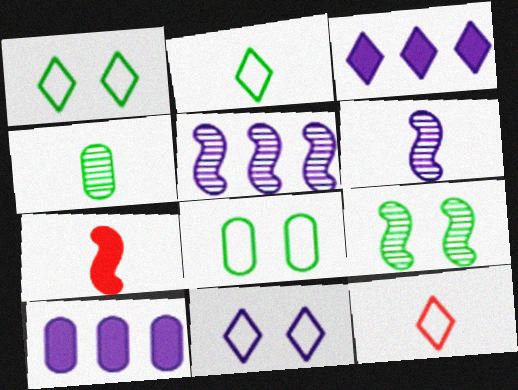[[6, 10, 11], 
[9, 10, 12]]